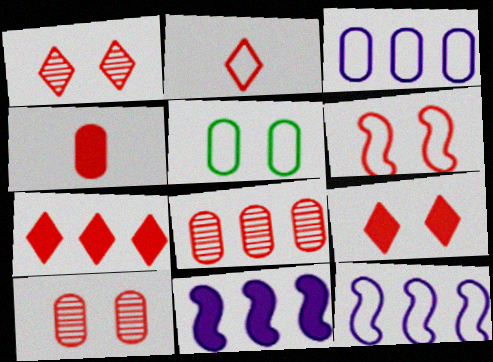[[1, 2, 7], 
[2, 5, 12], 
[6, 9, 10]]